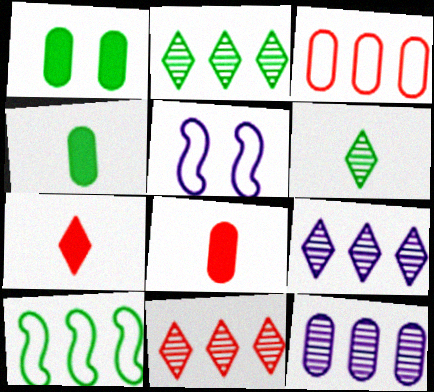[[1, 6, 10], 
[2, 5, 8], 
[2, 9, 11], 
[4, 5, 11]]